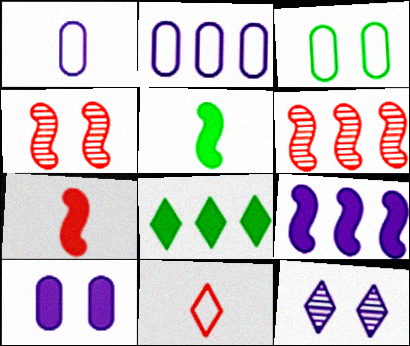[[1, 4, 8], 
[1, 9, 12], 
[2, 6, 8], 
[7, 8, 10], 
[8, 11, 12]]